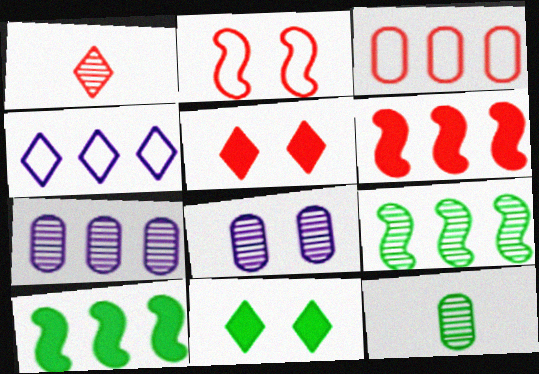[[1, 4, 11], 
[1, 8, 9], 
[2, 8, 11]]